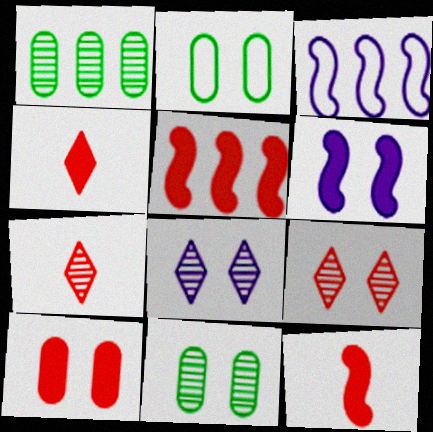[[2, 6, 9], 
[3, 4, 11], 
[4, 5, 10]]